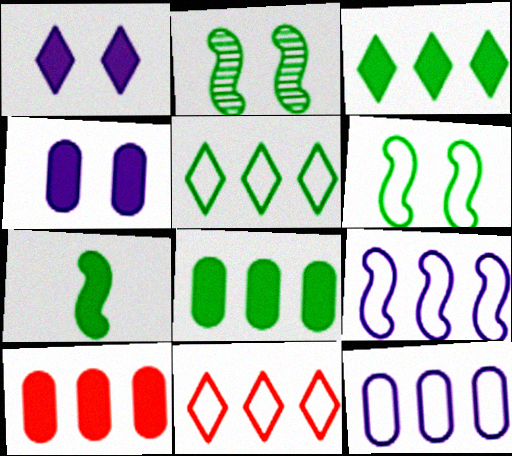[[1, 7, 10]]